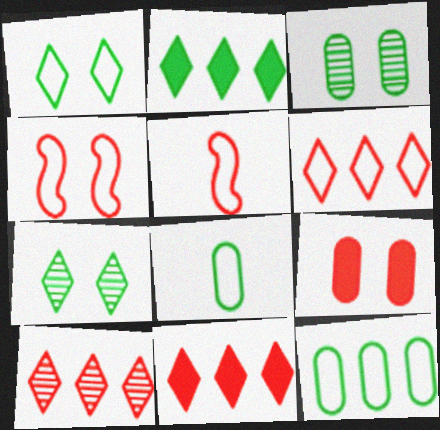[[5, 9, 10], 
[6, 10, 11]]